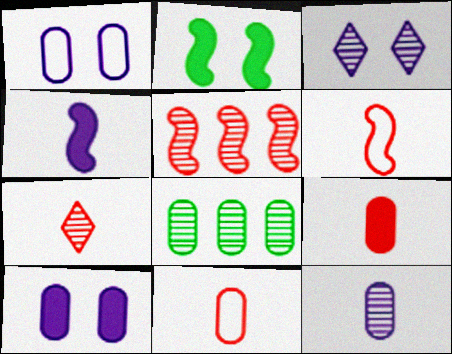[[1, 8, 9], 
[6, 7, 9], 
[8, 10, 11]]